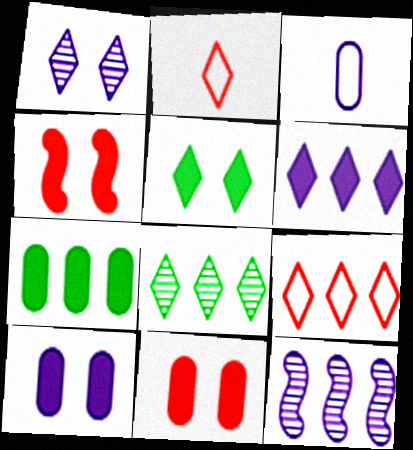[[3, 4, 8], 
[4, 5, 10], 
[6, 8, 9], 
[7, 9, 12]]